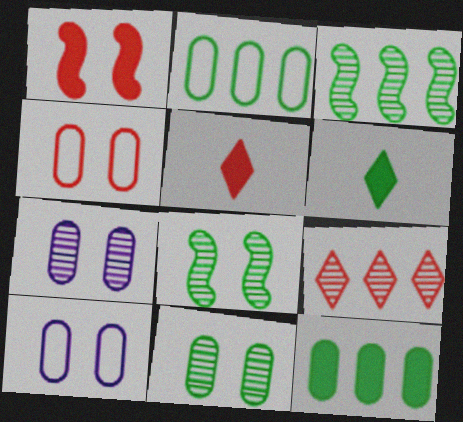[[2, 6, 8], 
[3, 5, 10]]